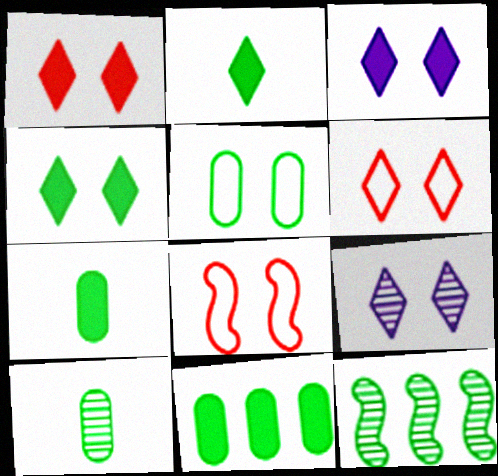[[1, 3, 4], 
[2, 5, 12], 
[4, 6, 9], 
[5, 10, 11]]